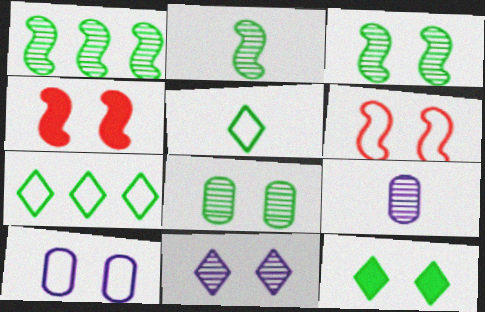[[1, 2, 3], 
[4, 7, 9]]